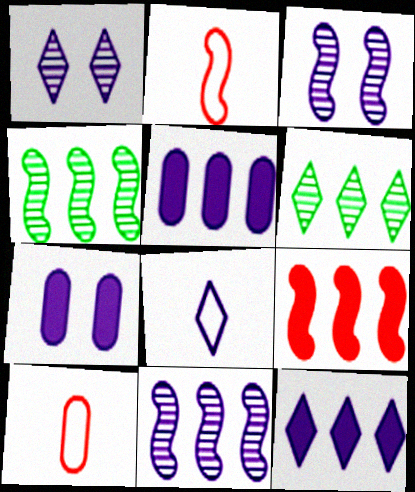[[1, 8, 12], 
[2, 6, 7], 
[3, 5, 8], 
[7, 8, 11]]